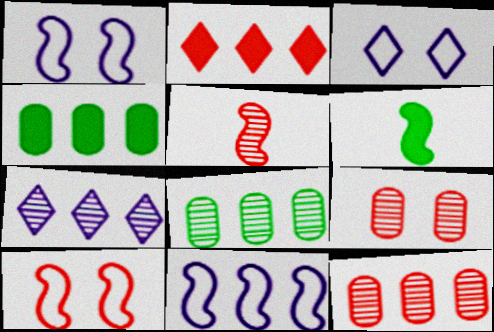[[2, 8, 11], 
[3, 4, 5], 
[3, 6, 12]]